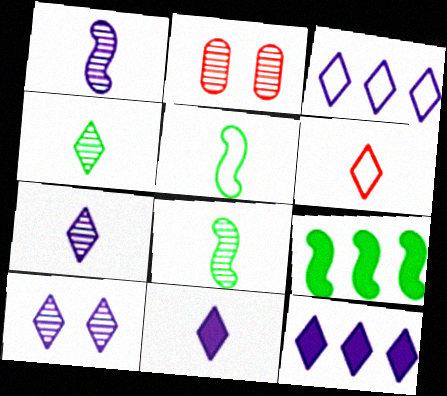[[2, 5, 12], 
[3, 10, 11], 
[4, 6, 11]]